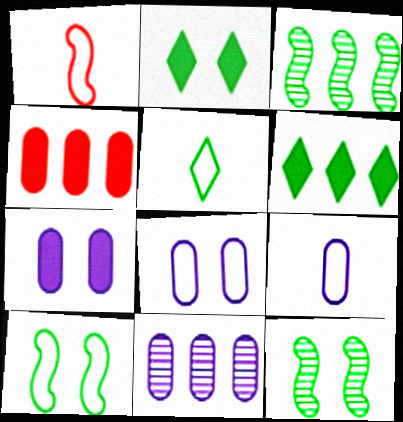[[1, 2, 11], 
[1, 5, 9], 
[7, 9, 11]]